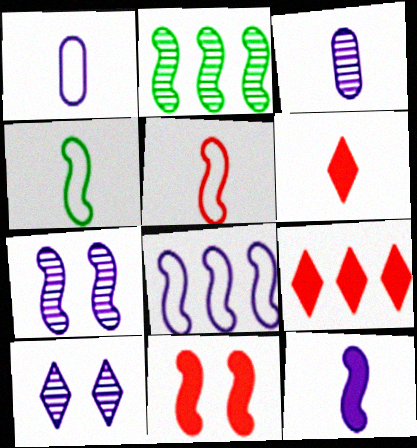[[3, 4, 6], 
[7, 8, 12]]